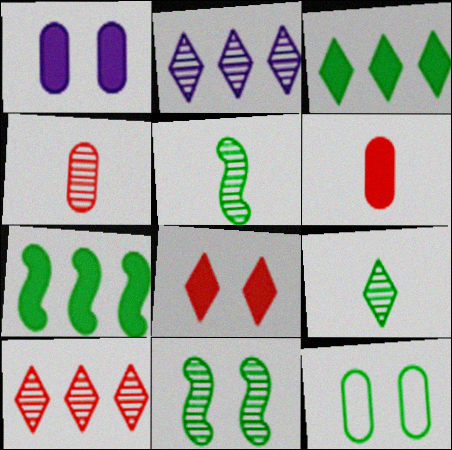[[2, 4, 11], 
[3, 5, 12], 
[7, 9, 12]]